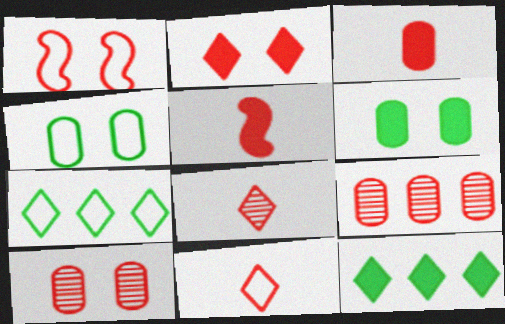[[1, 2, 10]]